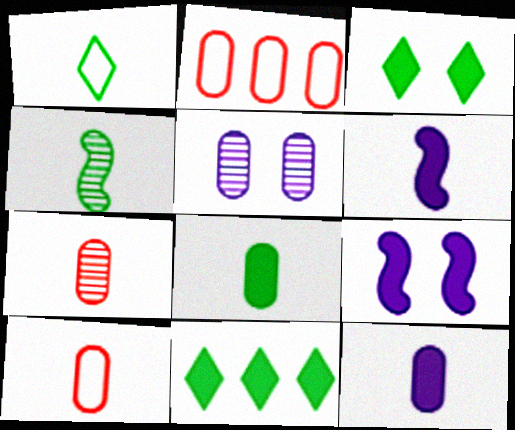[[1, 4, 8], 
[1, 6, 7], 
[2, 5, 8]]